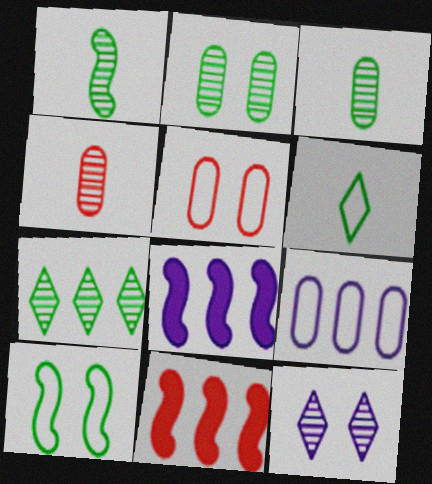[[1, 2, 7], 
[7, 9, 11]]